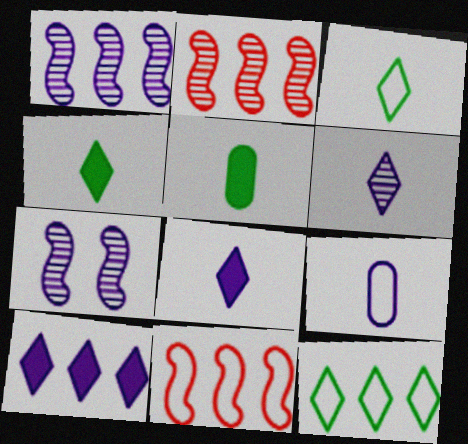[[7, 9, 10]]